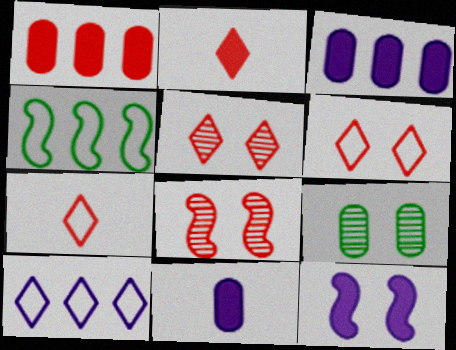[[1, 7, 8], 
[4, 5, 11], 
[6, 9, 12]]